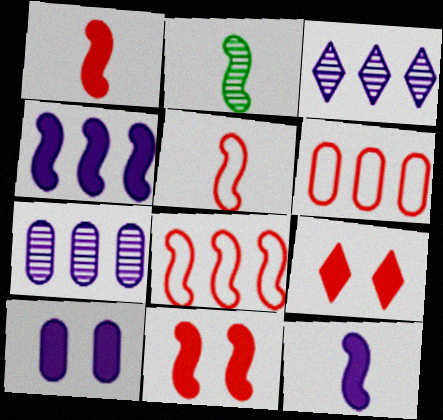[[2, 5, 12]]